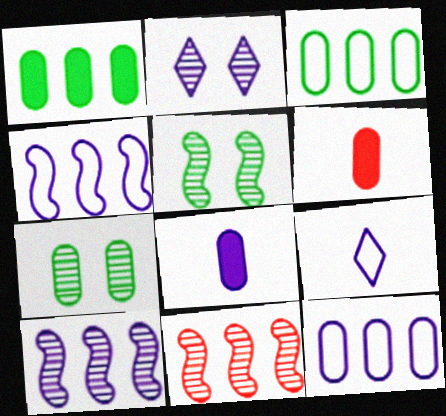[[2, 4, 8], 
[6, 7, 12]]